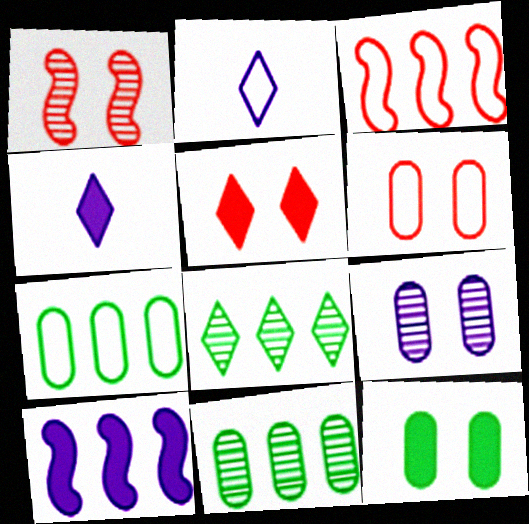[[1, 4, 7], 
[1, 5, 6], 
[2, 5, 8], 
[2, 9, 10], 
[6, 9, 12]]